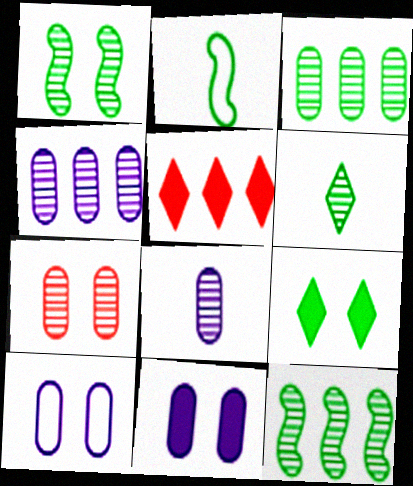[[1, 3, 6], 
[2, 3, 9], 
[3, 7, 8]]